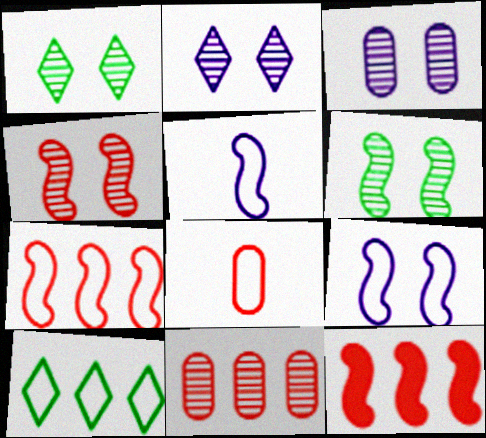[[1, 3, 4], 
[5, 6, 12], 
[8, 9, 10]]